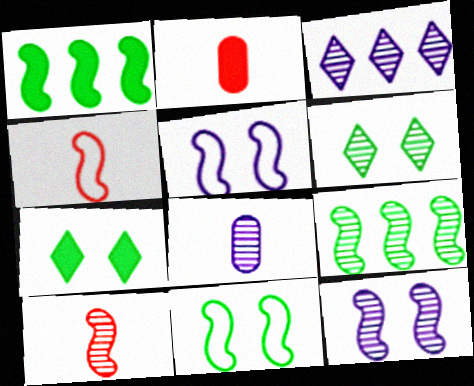[[1, 4, 12], 
[1, 5, 10], 
[2, 3, 11], 
[3, 8, 12], 
[9, 10, 12]]